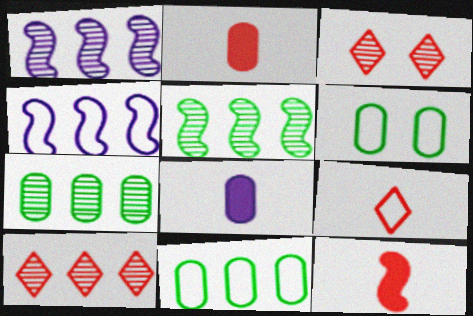[[1, 7, 10], 
[4, 6, 9]]